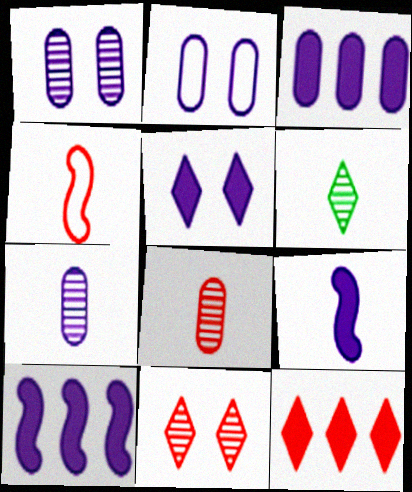[[2, 3, 7], 
[3, 5, 9]]